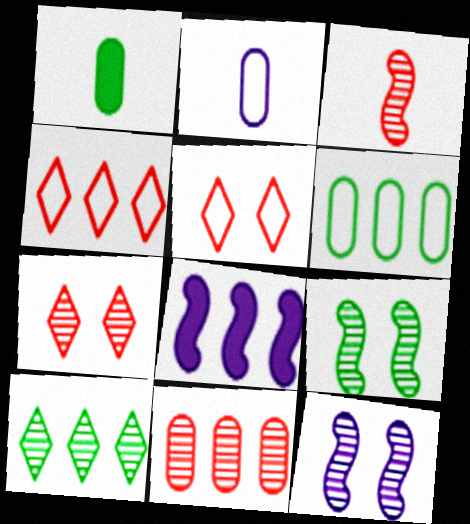[[1, 4, 12], 
[3, 7, 11]]